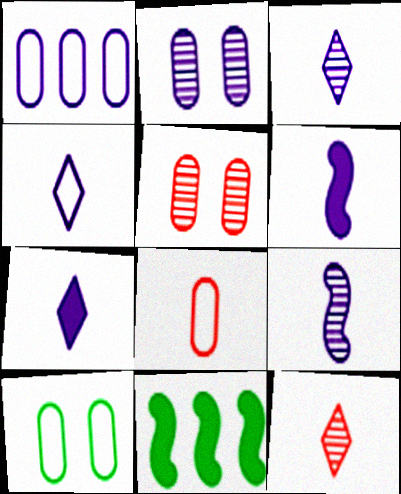[[1, 8, 10], 
[3, 4, 7], 
[4, 5, 11]]